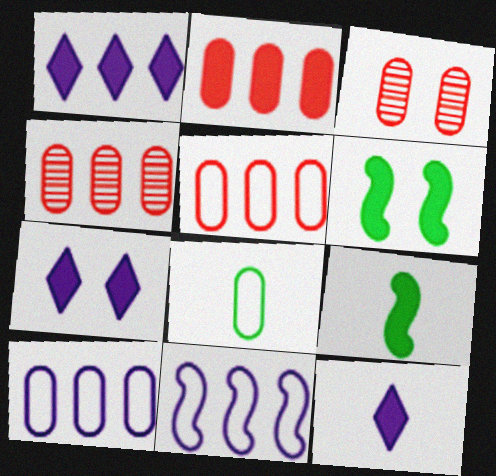[[1, 7, 12], 
[2, 4, 5], 
[2, 6, 12], 
[2, 7, 9]]